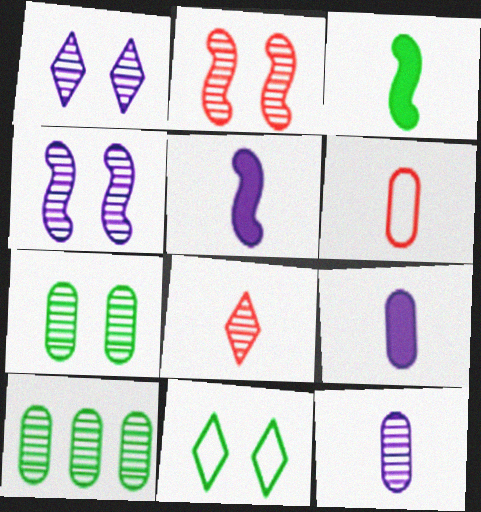[[1, 2, 7], 
[3, 10, 11], 
[4, 8, 10]]